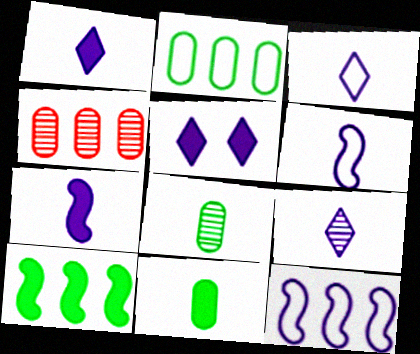[[1, 3, 9]]